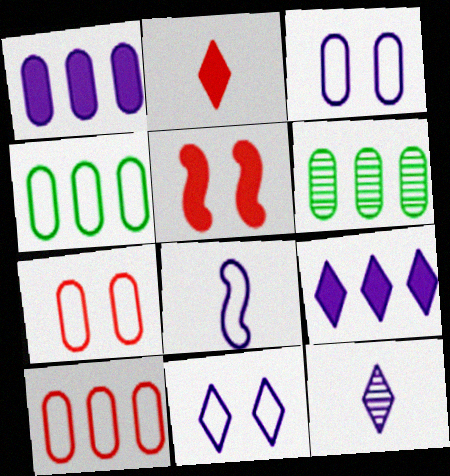[[1, 6, 10], 
[4, 5, 12], 
[9, 11, 12]]